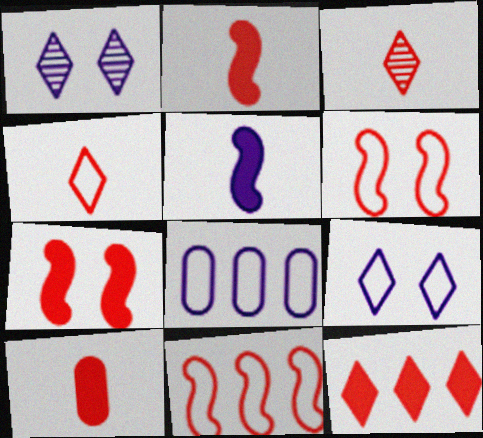[[1, 5, 8], 
[7, 10, 12]]